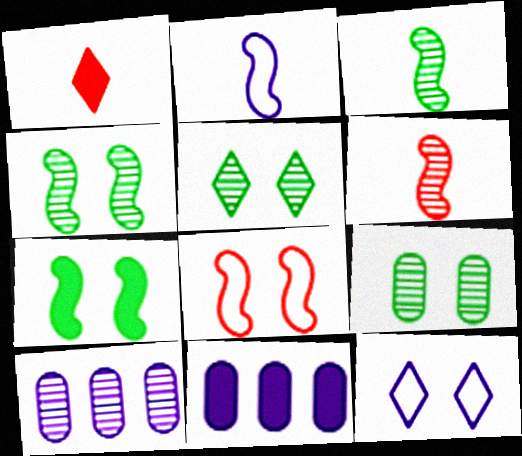[[1, 7, 11], 
[4, 5, 9], 
[5, 6, 10]]